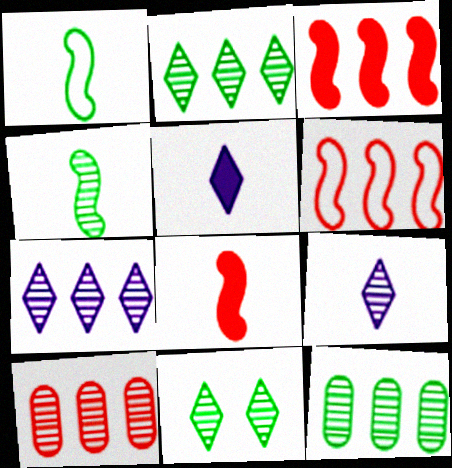[[4, 11, 12]]